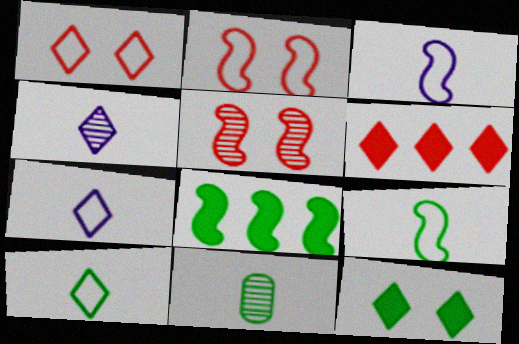[[3, 5, 8]]